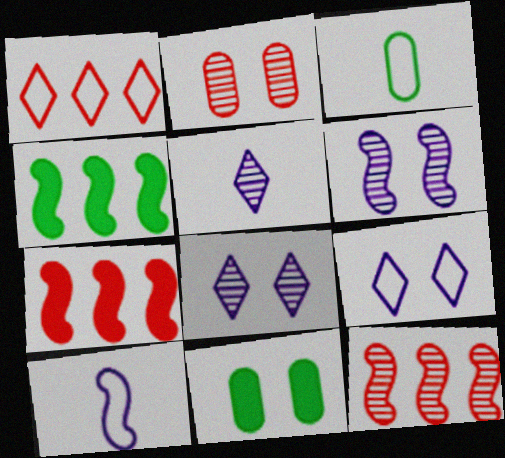[[3, 7, 8]]